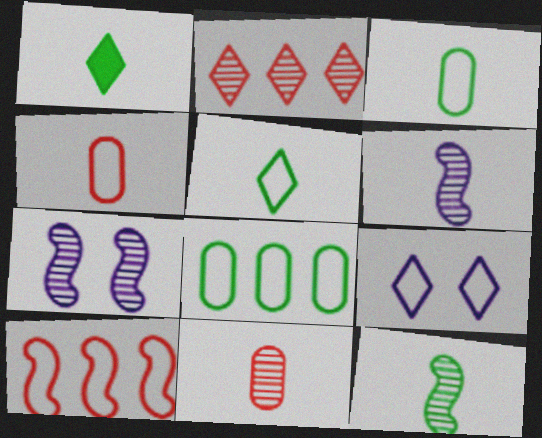[[1, 2, 9], 
[1, 3, 12], 
[1, 4, 6], 
[3, 9, 10]]